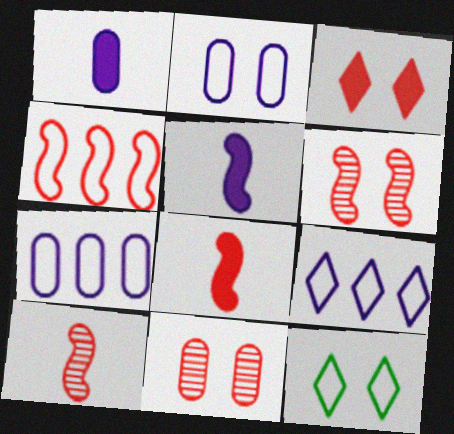[[4, 6, 8]]